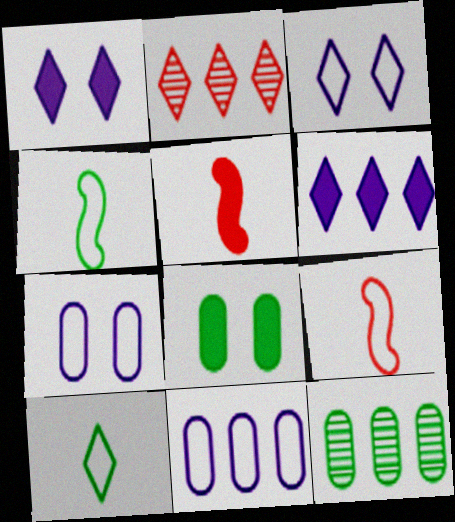[[1, 2, 10], 
[1, 9, 12], 
[3, 5, 12], 
[5, 6, 8]]